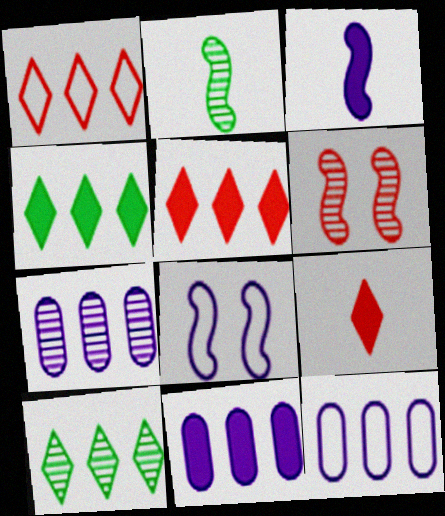[[7, 11, 12]]